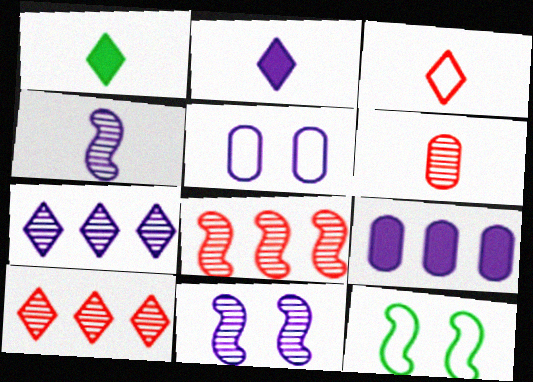[[1, 5, 8]]